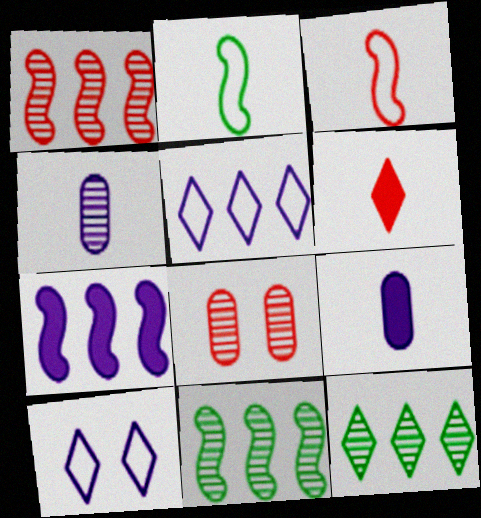[[2, 4, 6], 
[4, 7, 10], 
[6, 10, 12]]